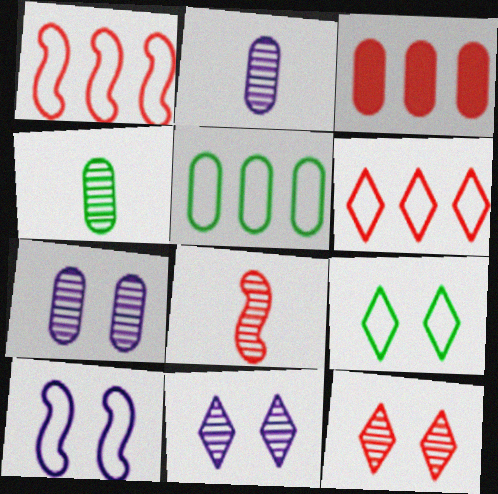[]